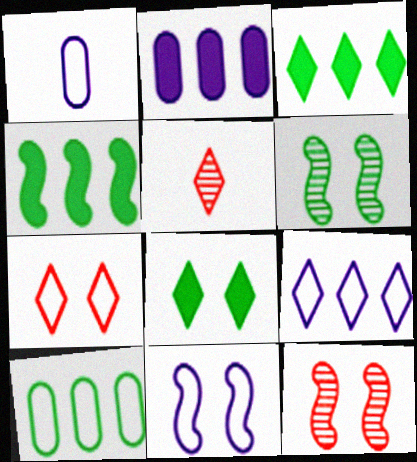[[1, 3, 12], 
[1, 9, 11], 
[5, 8, 9]]